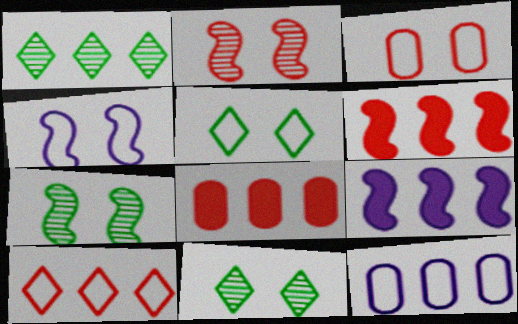[[1, 6, 12], 
[3, 4, 5]]